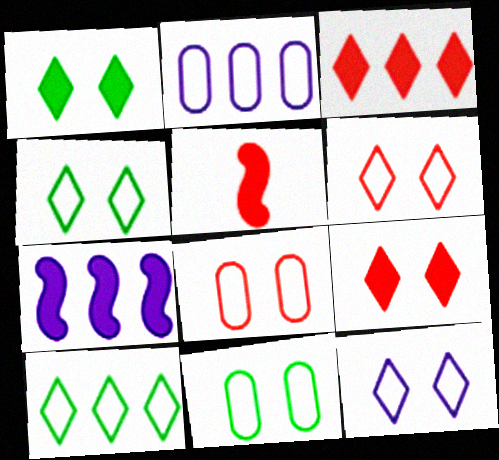[[4, 6, 12]]